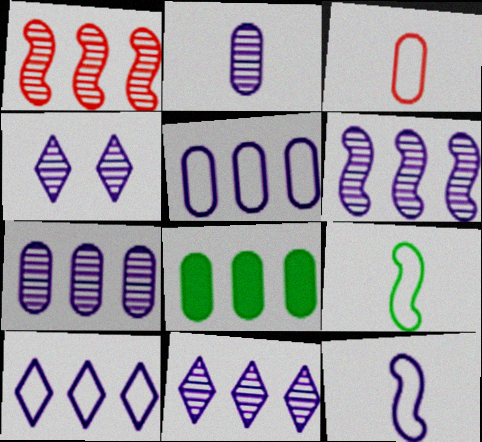[[1, 8, 10], 
[2, 4, 6], 
[6, 7, 11]]